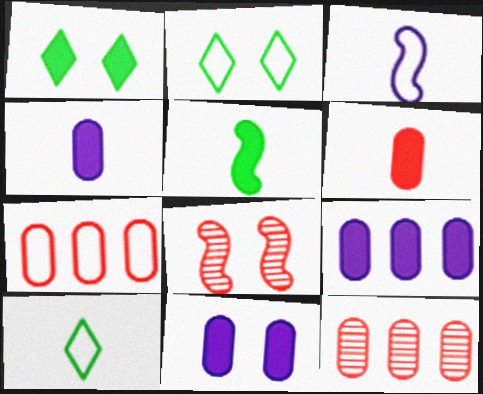[[1, 3, 12], 
[2, 3, 7], 
[2, 8, 11], 
[4, 9, 11], 
[8, 9, 10]]